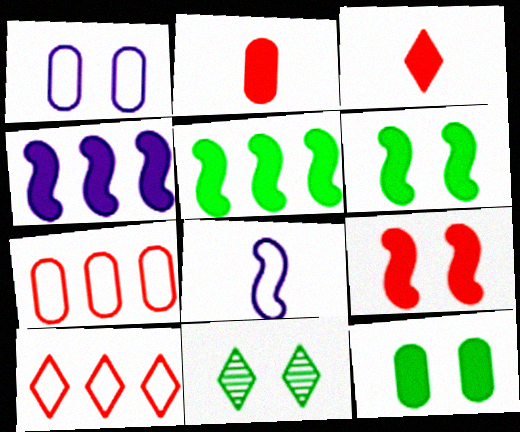[[1, 9, 11], 
[3, 4, 12]]